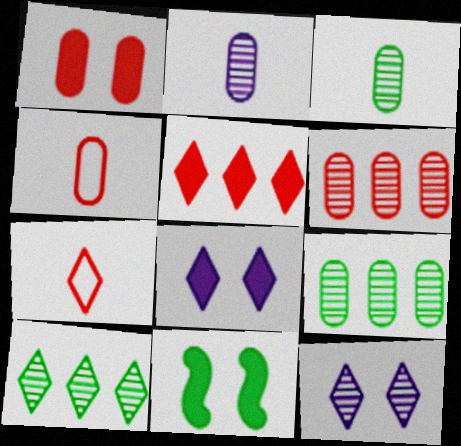[[1, 4, 6], 
[1, 8, 11], 
[7, 8, 10]]